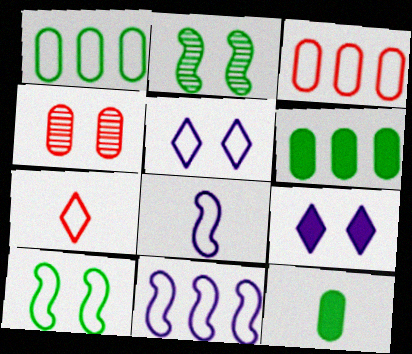[[4, 9, 10]]